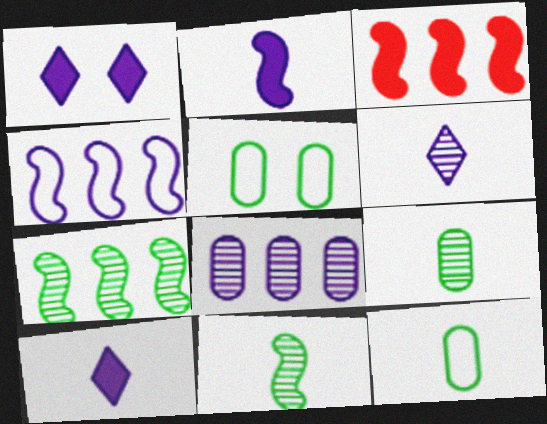[[3, 4, 7], 
[3, 5, 6]]